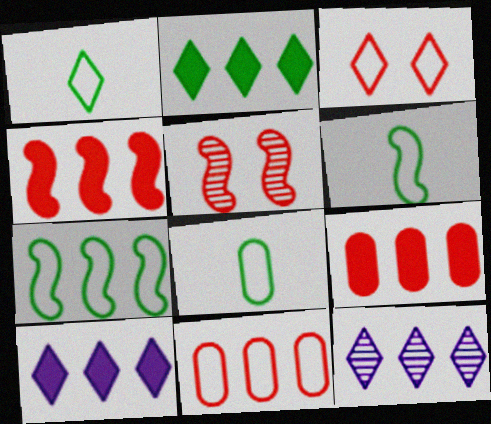[[1, 6, 8], 
[5, 8, 10], 
[7, 9, 12]]